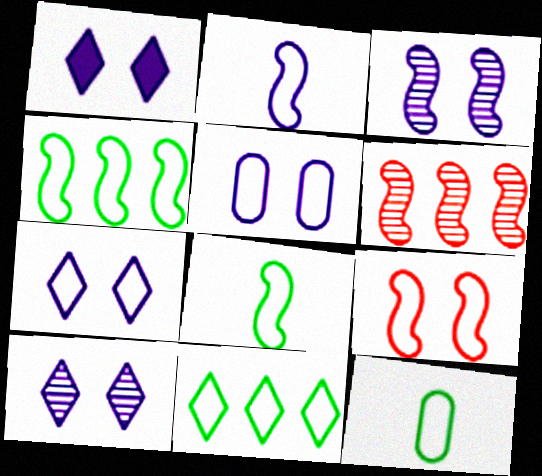[[1, 3, 5], 
[1, 6, 12], 
[1, 7, 10], 
[2, 4, 9]]